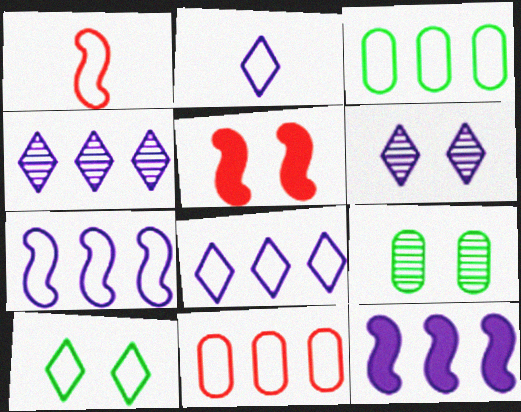[]